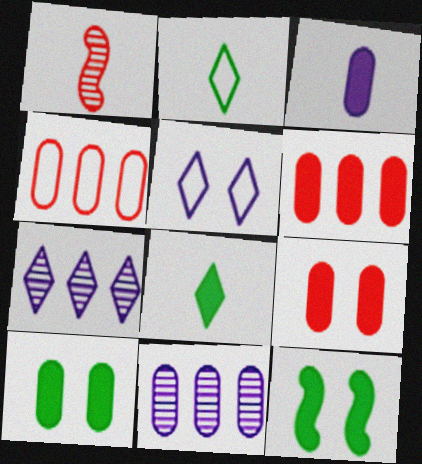[[1, 2, 3], 
[3, 6, 10]]